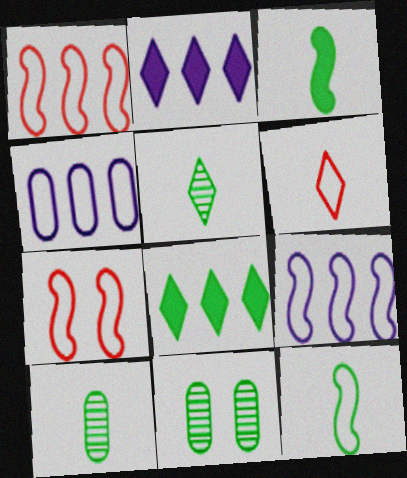[[2, 7, 10], 
[7, 9, 12], 
[8, 11, 12]]